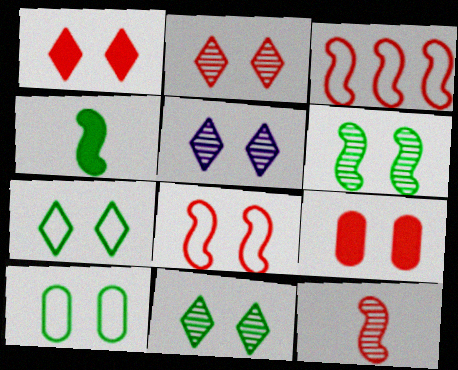[[1, 5, 7], 
[2, 5, 11], 
[2, 8, 9]]